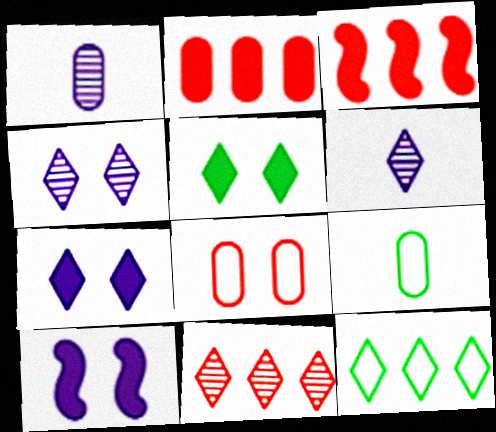[[3, 4, 9], 
[9, 10, 11]]